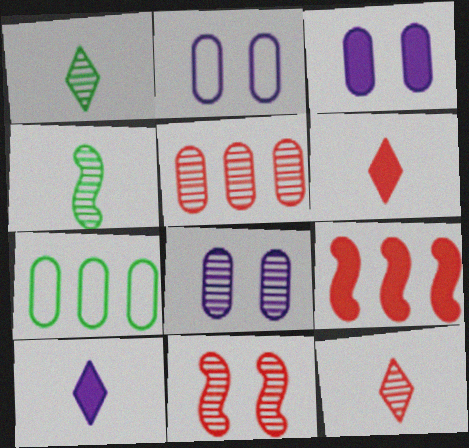[[1, 2, 9], 
[2, 3, 8], 
[5, 11, 12], 
[7, 10, 11]]